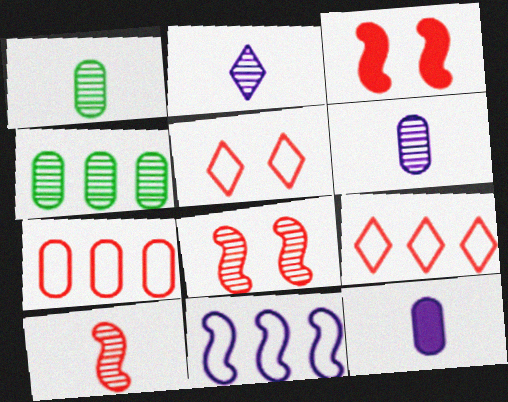[[1, 2, 10], 
[2, 4, 8]]